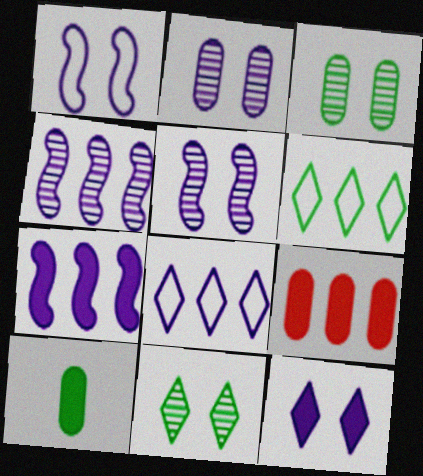[[1, 2, 12], 
[4, 6, 9]]